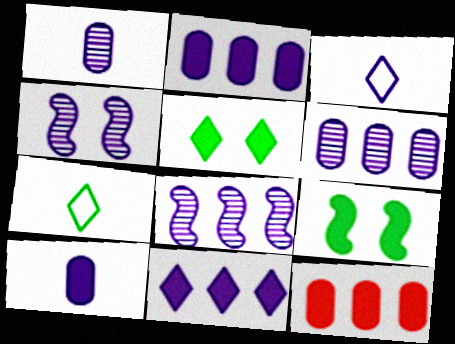[[2, 3, 4], 
[4, 7, 12]]